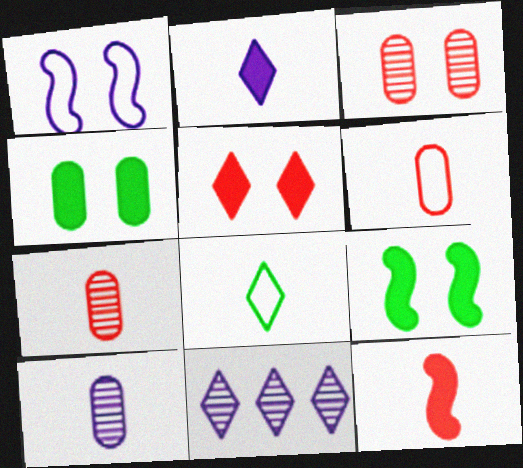[[5, 8, 11], 
[6, 9, 11], 
[8, 10, 12]]